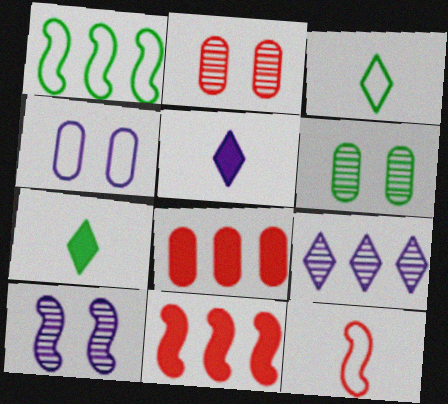[[1, 2, 5], 
[1, 6, 7], 
[1, 8, 9], 
[3, 8, 10]]